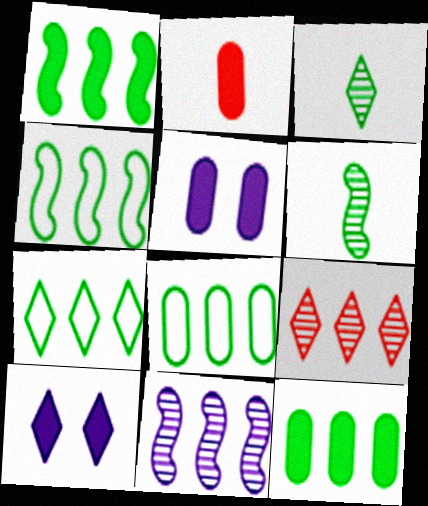[[1, 2, 10], 
[2, 5, 12], 
[4, 7, 8]]